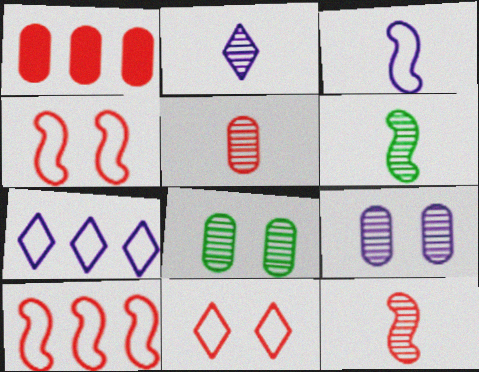[[1, 11, 12], 
[2, 5, 6]]